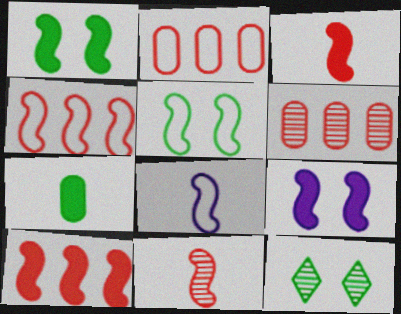[[4, 5, 8]]